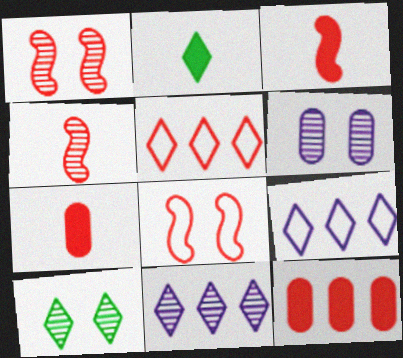[[1, 5, 7], 
[1, 6, 10]]